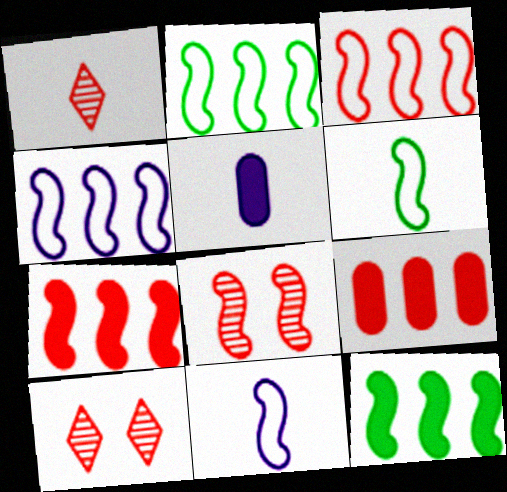[[1, 5, 6], 
[2, 3, 4], 
[2, 5, 10], 
[8, 11, 12]]